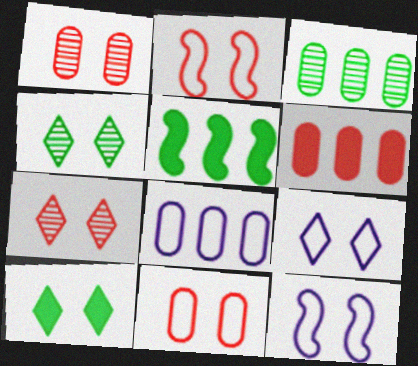[[1, 10, 12], 
[3, 6, 8], 
[7, 9, 10]]